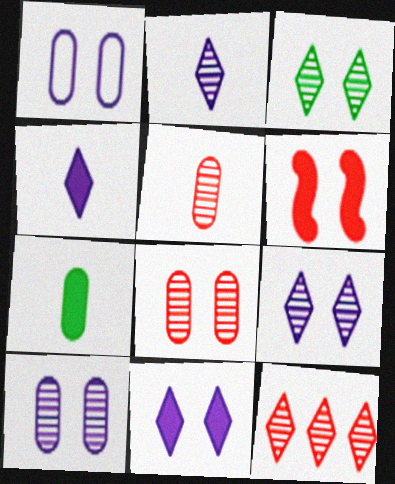[[1, 3, 6], 
[2, 3, 12]]